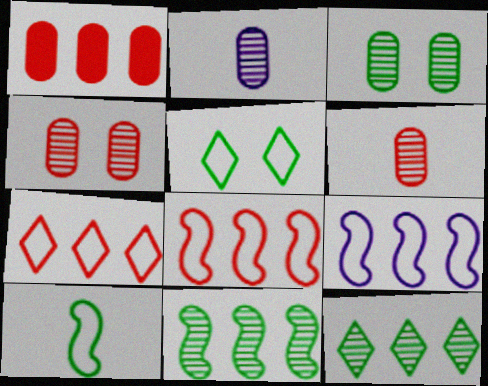[[1, 9, 12]]